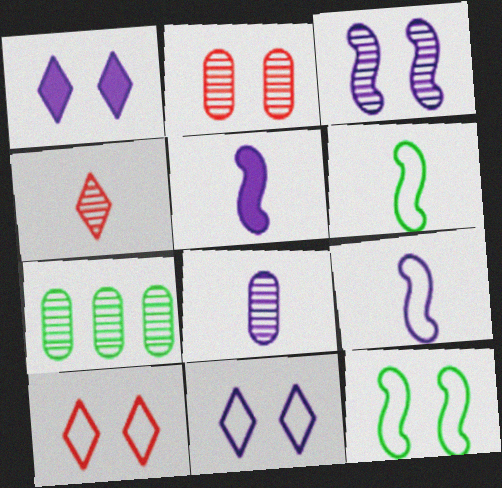[[1, 2, 12], 
[2, 7, 8], 
[3, 4, 7], 
[5, 7, 10]]